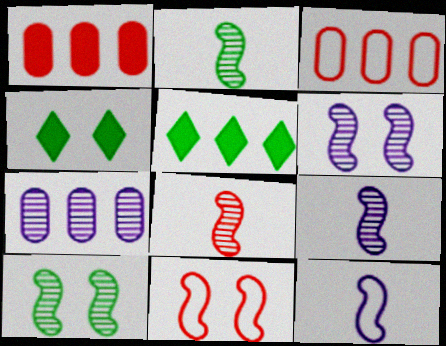[[2, 8, 9], 
[3, 4, 9]]